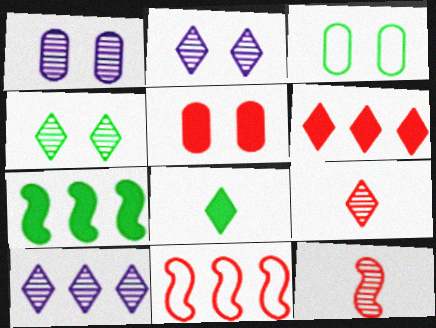[[1, 3, 5], 
[1, 8, 11], 
[4, 9, 10], 
[5, 9, 11]]